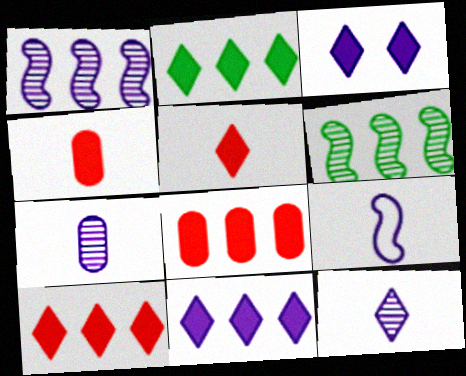[[2, 3, 5], 
[2, 10, 11]]